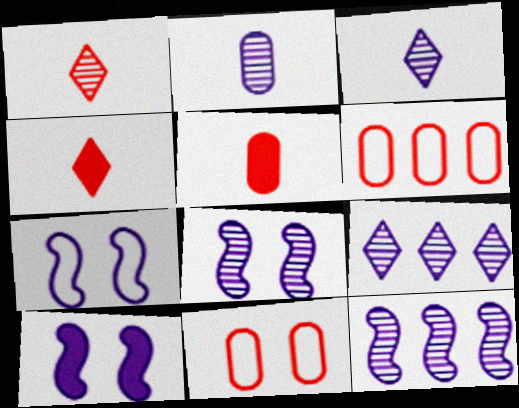[[2, 8, 9], 
[7, 8, 10]]